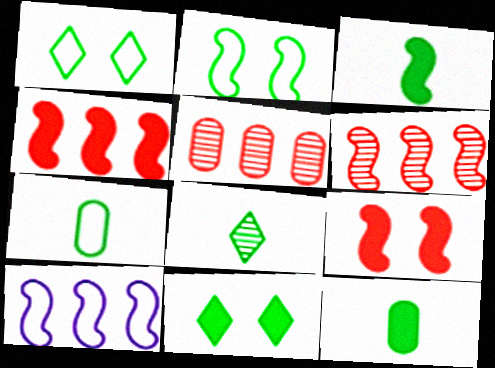[[3, 7, 8]]